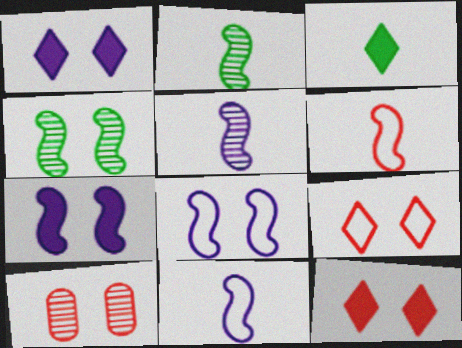[]